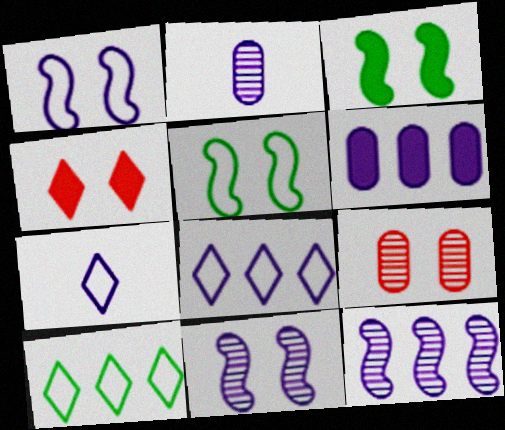[[6, 7, 11], 
[6, 8, 12]]